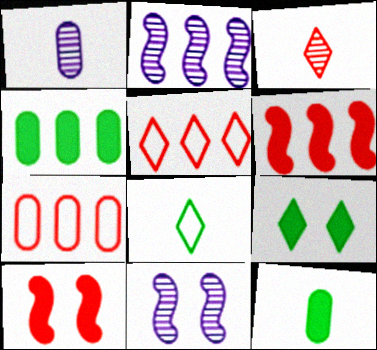[[2, 4, 5], 
[3, 7, 10], 
[5, 11, 12]]